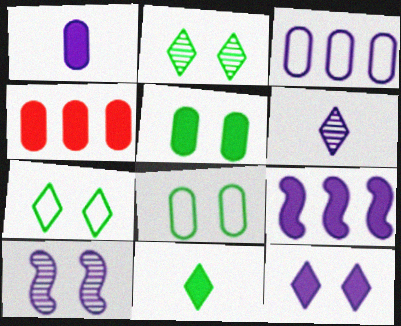[[1, 4, 5], 
[1, 9, 12]]